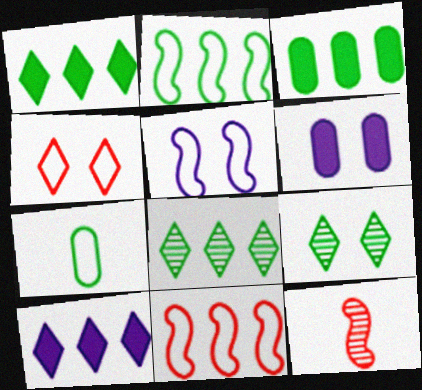[[2, 3, 8]]